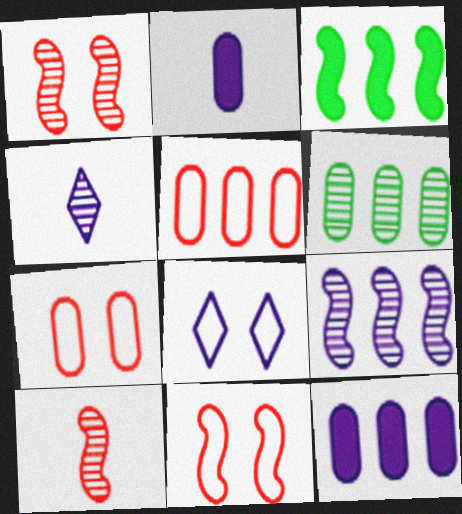[[1, 4, 6], 
[2, 6, 7], 
[2, 8, 9], 
[3, 4, 7], 
[5, 6, 12]]